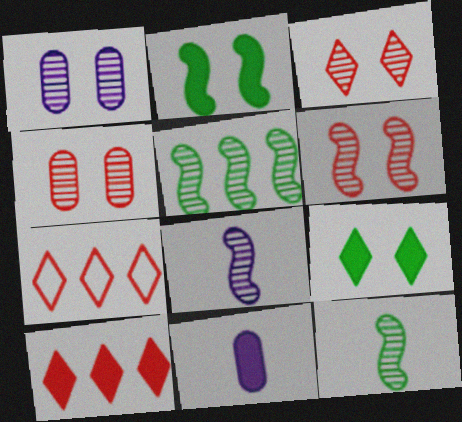[[2, 10, 11], 
[3, 4, 6], 
[5, 6, 8]]